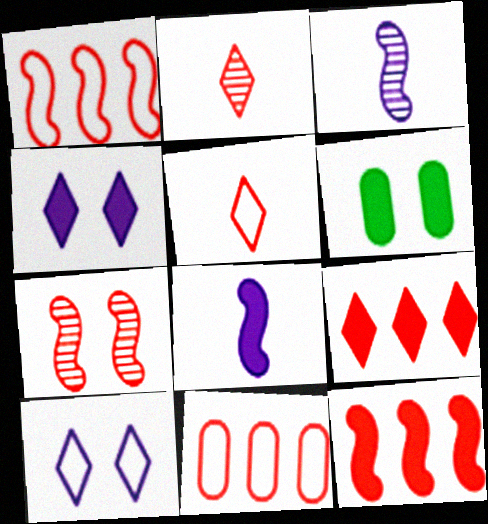[[6, 7, 10], 
[6, 8, 9]]